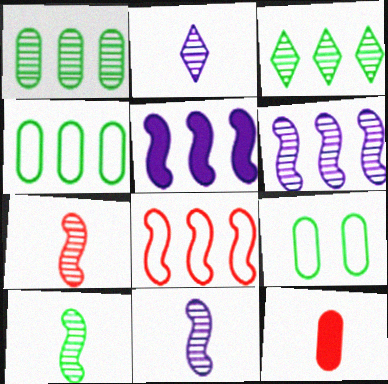[[7, 10, 11]]